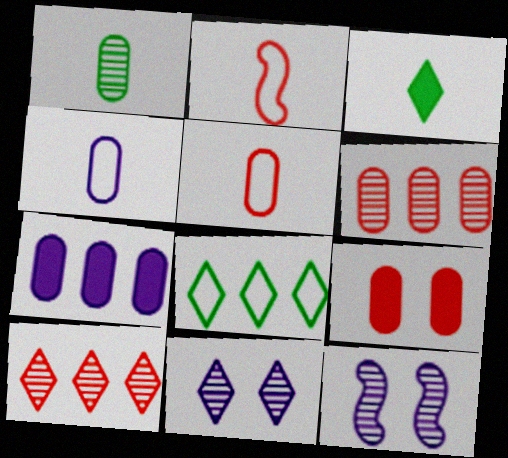[[1, 10, 12], 
[2, 9, 10], 
[5, 6, 9]]